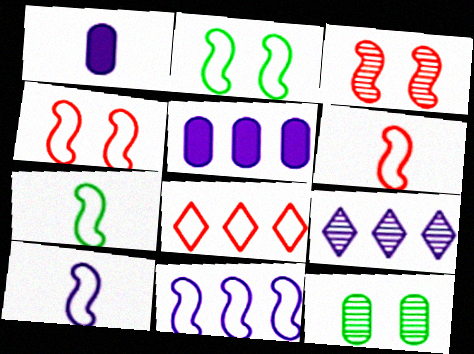[[2, 6, 11], 
[4, 7, 11], 
[5, 9, 11], 
[6, 7, 10]]